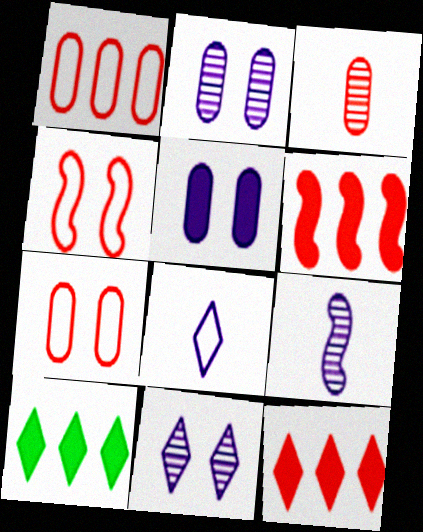[[3, 4, 12], 
[7, 9, 10]]